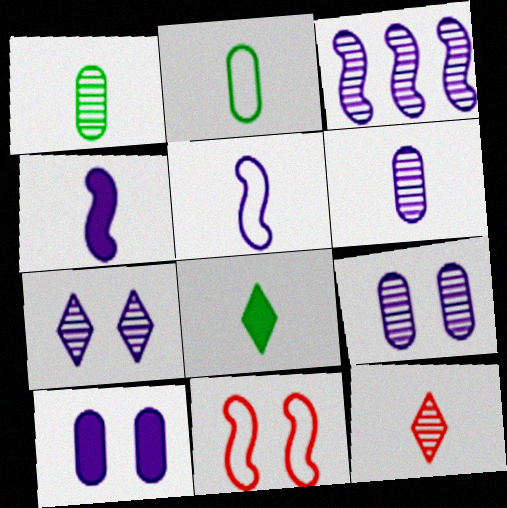[[2, 4, 12], 
[3, 6, 7]]